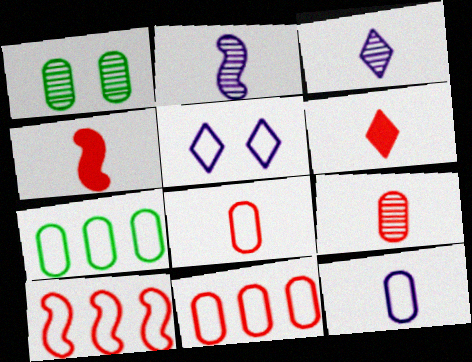[]